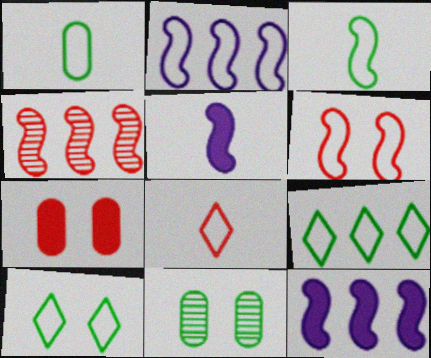[[2, 3, 6], 
[4, 7, 8], 
[8, 11, 12]]